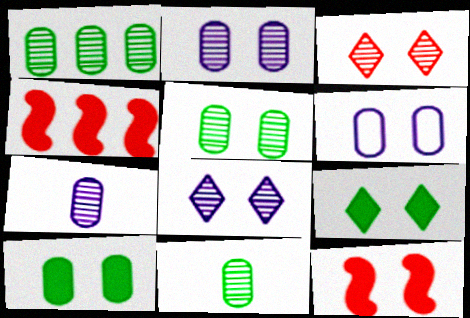[[1, 5, 11]]